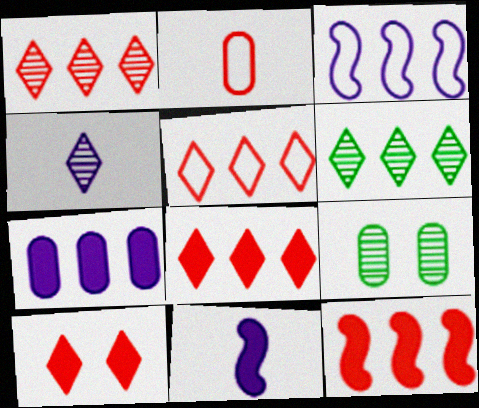[[1, 5, 8], 
[2, 7, 9], 
[5, 9, 11]]